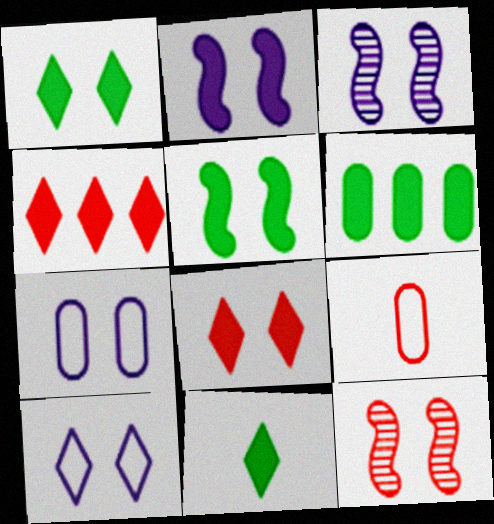[[1, 7, 12], 
[4, 9, 12], 
[5, 6, 11]]